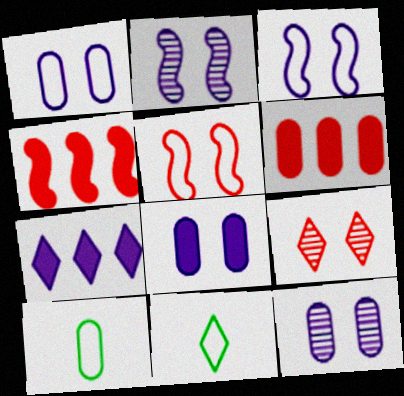[[1, 8, 12], 
[2, 6, 11], 
[4, 11, 12], 
[6, 10, 12], 
[7, 9, 11]]